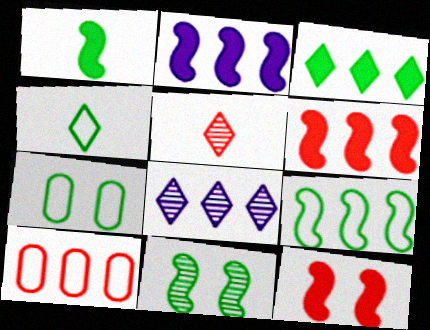[[1, 2, 12], 
[1, 9, 11], 
[2, 5, 7], 
[4, 7, 9], 
[5, 10, 12]]